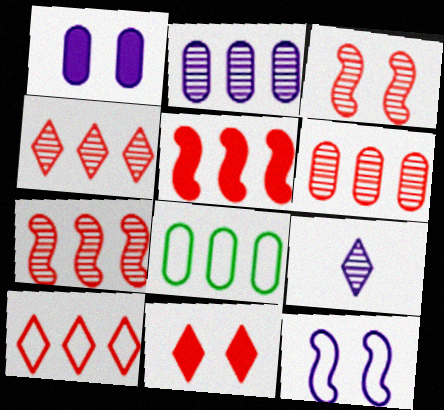[[4, 6, 7], 
[5, 6, 10]]